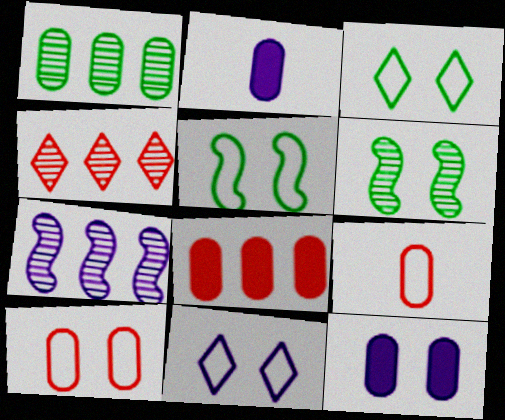[[1, 2, 10], 
[1, 4, 7], 
[1, 9, 12], 
[2, 4, 5], 
[2, 7, 11], 
[5, 10, 11]]